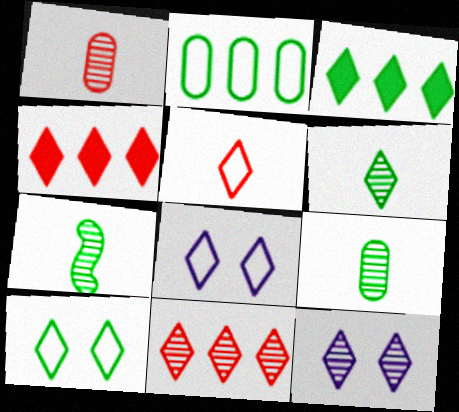[[3, 5, 12], 
[3, 6, 10], 
[4, 6, 8], 
[6, 7, 9], 
[6, 11, 12]]